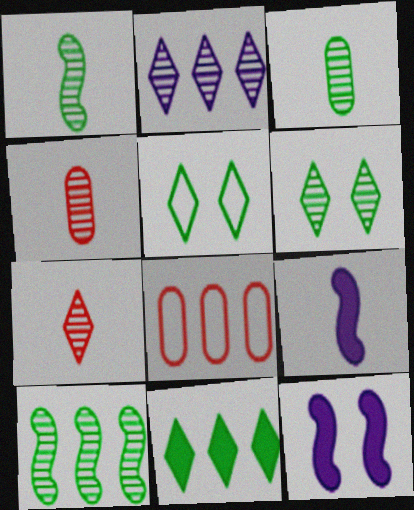[[2, 6, 7], 
[3, 6, 10], 
[6, 8, 9]]